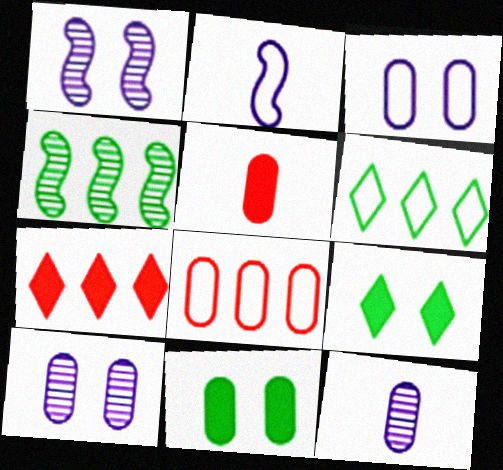[[1, 5, 6], 
[8, 11, 12]]